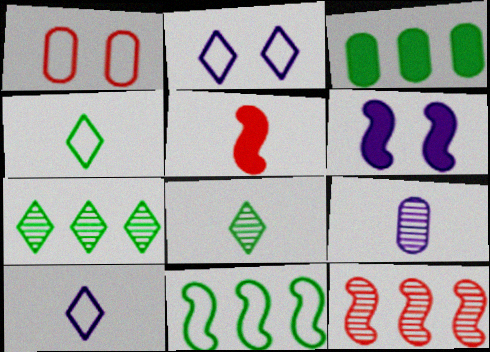[[1, 3, 9], 
[1, 10, 11], 
[3, 7, 11], 
[4, 5, 9]]